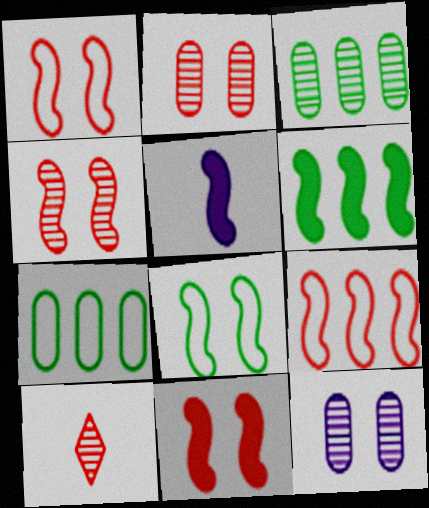[[1, 4, 11], 
[5, 6, 11]]